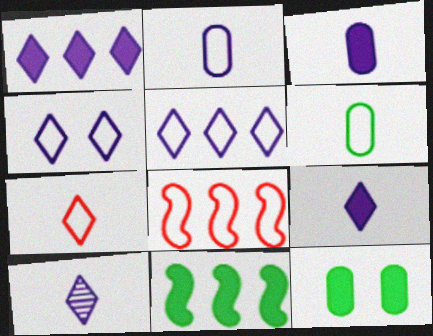[[1, 4, 10], 
[4, 6, 8], 
[8, 10, 12]]